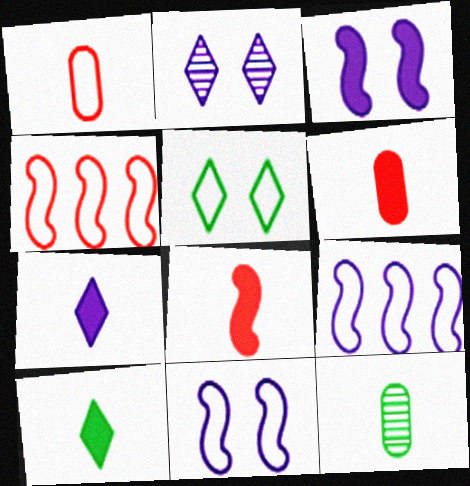[[1, 5, 9]]